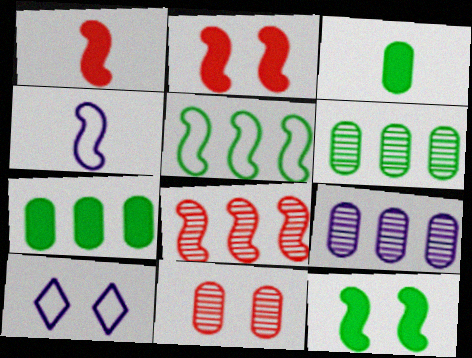[[1, 6, 10], 
[3, 8, 10], 
[4, 8, 12], 
[10, 11, 12]]